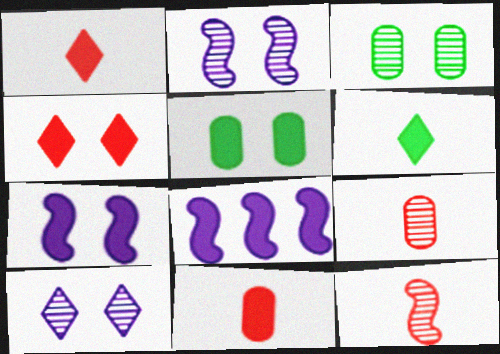[[1, 5, 8], 
[4, 5, 7]]